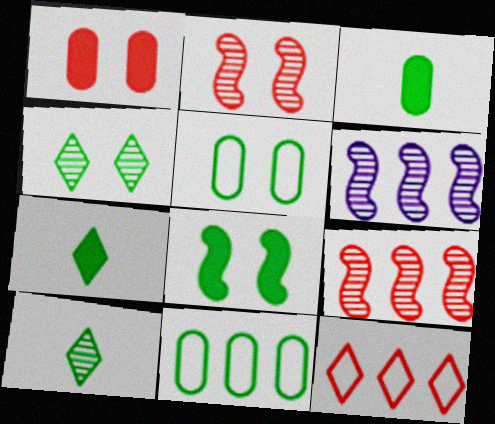[[4, 5, 8], 
[8, 10, 11]]